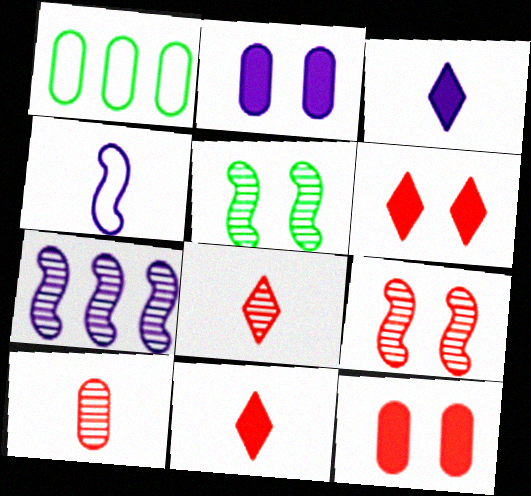[[1, 2, 10], 
[1, 3, 9]]